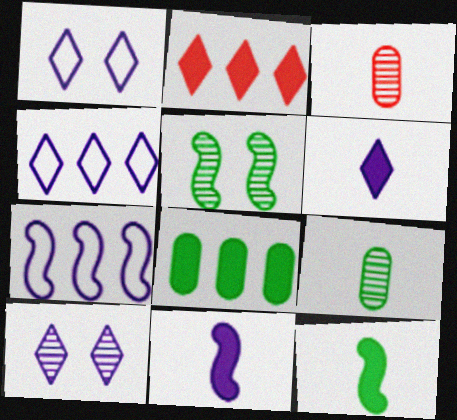[[4, 6, 10]]